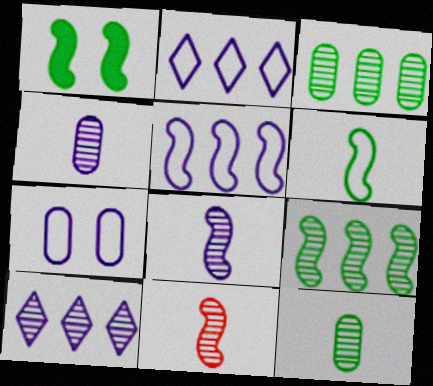[[1, 5, 11], 
[1, 6, 9]]